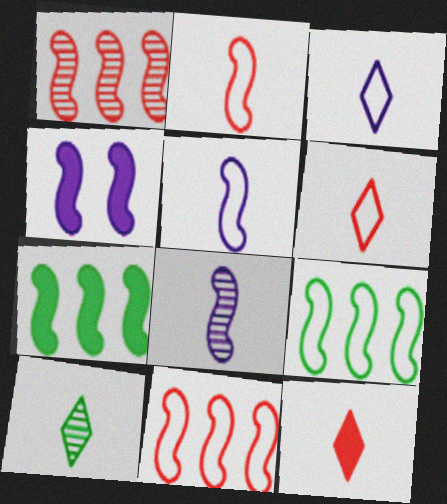[[3, 10, 12]]